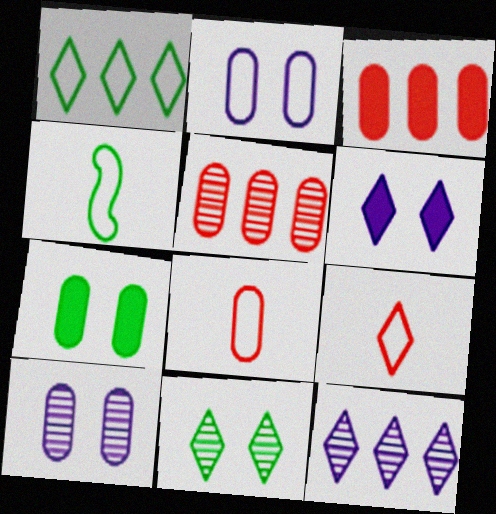[[4, 5, 6]]